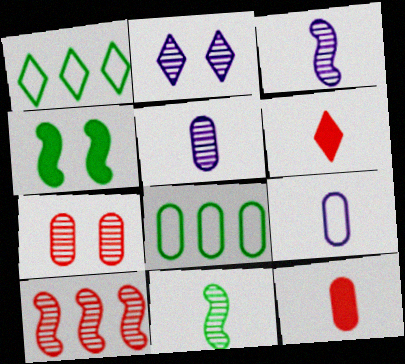[[1, 2, 6], 
[6, 9, 11]]